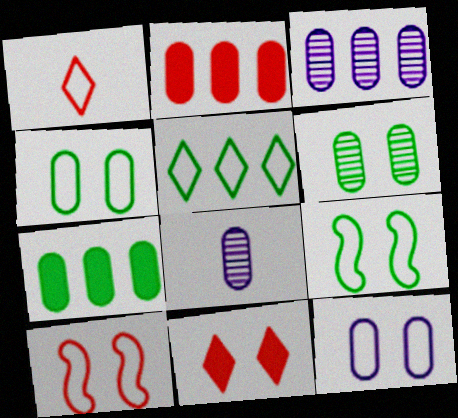[[2, 4, 8]]